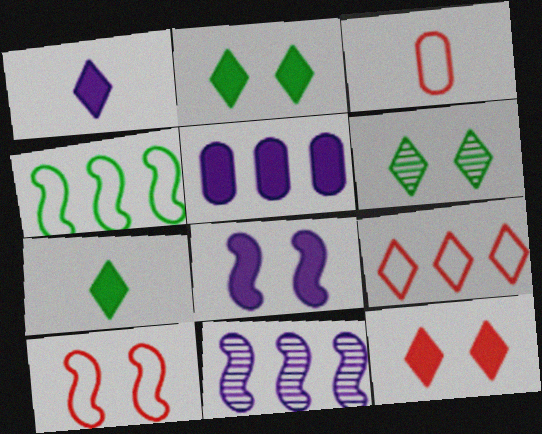[[1, 5, 8], 
[1, 6, 9], 
[2, 3, 11], 
[3, 9, 10]]